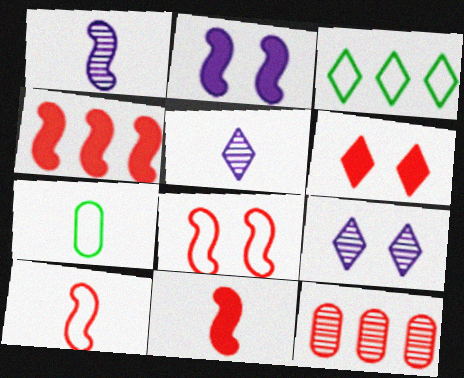[[3, 5, 6], 
[4, 7, 9], 
[5, 7, 11], 
[6, 10, 12]]